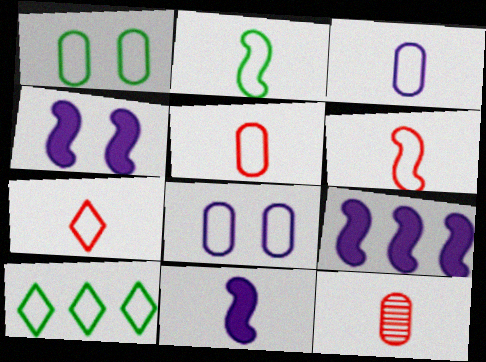[[1, 2, 10], 
[2, 3, 7], 
[4, 9, 11], 
[4, 10, 12], 
[5, 6, 7], 
[6, 8, 10]]